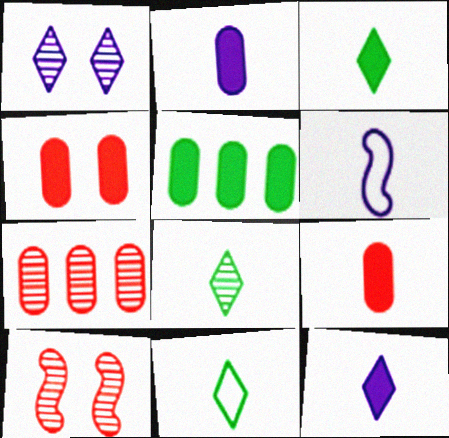[[2, 4, 5], 
[3, 8, 11], 
[6, 8, 9]]